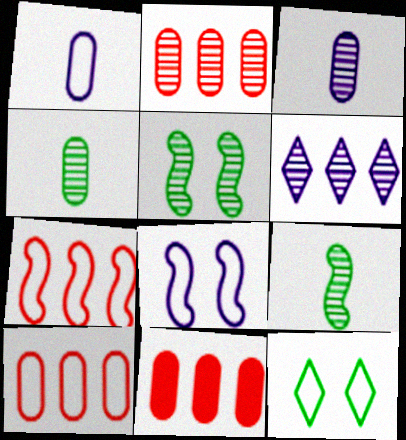[[1, 7, 12], 
[2, 10, 11]]